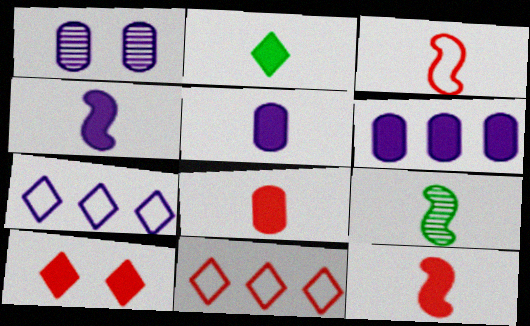[[1, 4, 7], 
[2, 4, 8], 
[2, 5, 12], 
[3, 4, 9]]